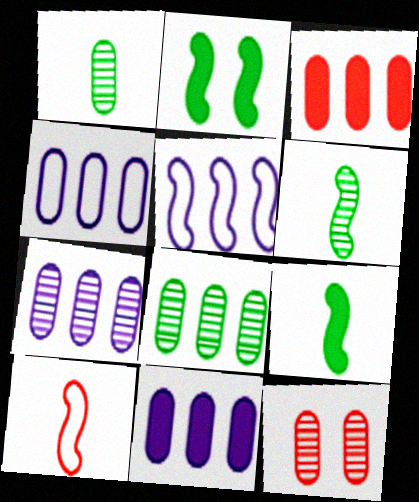[[1, 7, 12], 
[3, 4, 8], 
[4, 7, 11]]